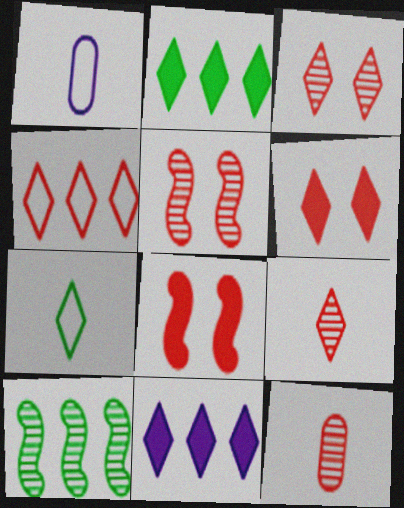[[1, 2, 5], 
[1, 6, 10], 
[3, 7, 11], 
[4, 6, 9], 
[4, 8, 12]]